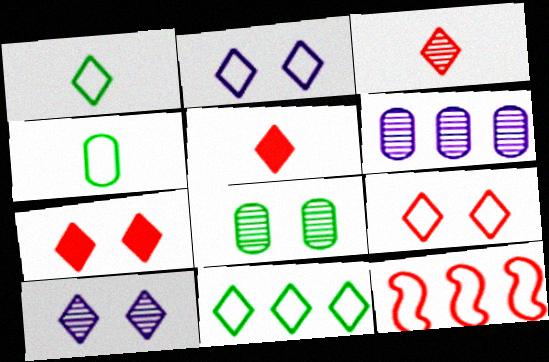[[2, 4, 12], 
[5, 10, 11]]